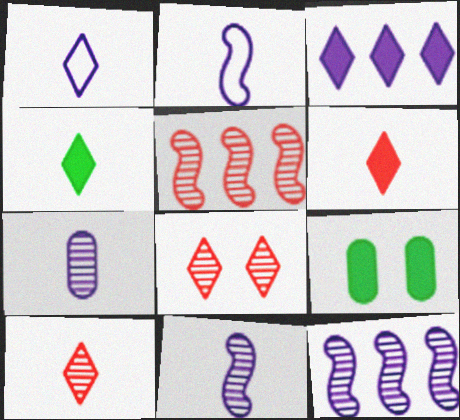[[1, 4, 10], 
[1, 5, 9]]